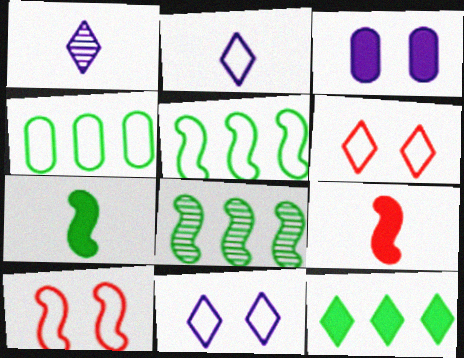[[1, 6, 12], 
[2, 4, 10], 
[3, 9, 12], 
[4, 8, 12]]